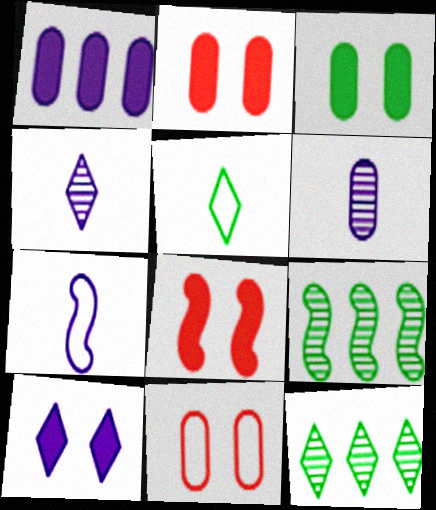[[2, 7, 12], 
[3, 5, 9], 
[3, 8, 10], 
[7, 8, 9]]